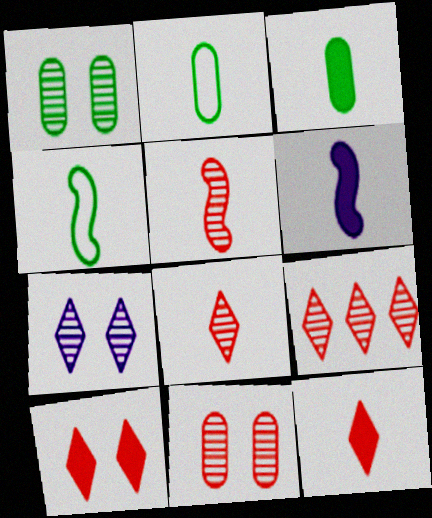[[2, 6, 8], 
[3, 6, 12], 
[4, 5, 6], 
[5, 9, 11]]